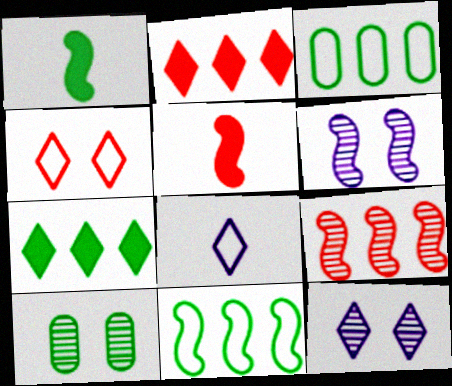[[3, 5, 12], 
[5, 6, 11]]